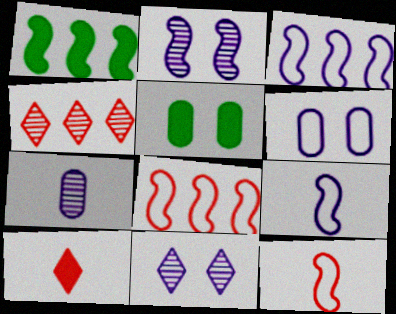[[1, 2, 12], 
[4, 5, 9]]